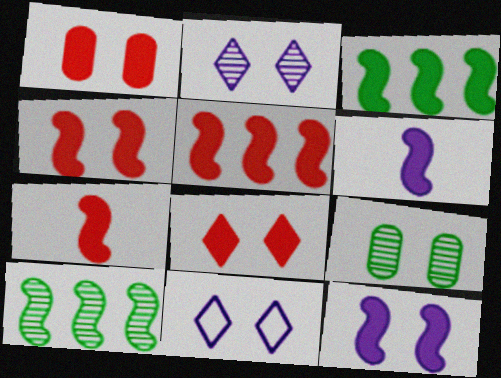[[1, 4, 8], 
[3, 4, 6], 
[3, 7, 12], 
[4, 5, 7], 
[4, 9, 11]]